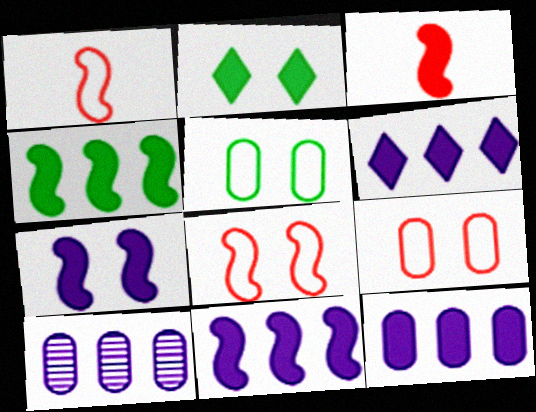[[1, 2, 10], 
[2, 3, 12], 
[3, 4, 7], 
[6, 11, 12]]